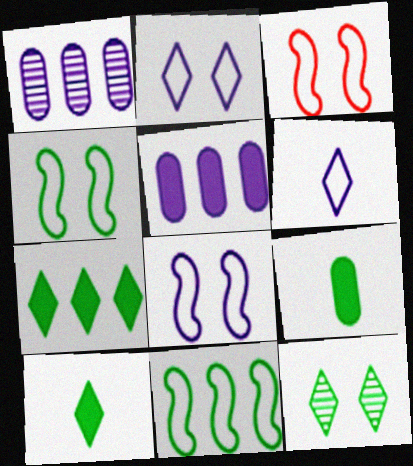[[1, 3, 10], 
[3, 4, 8], 
[9, 11, 12]]